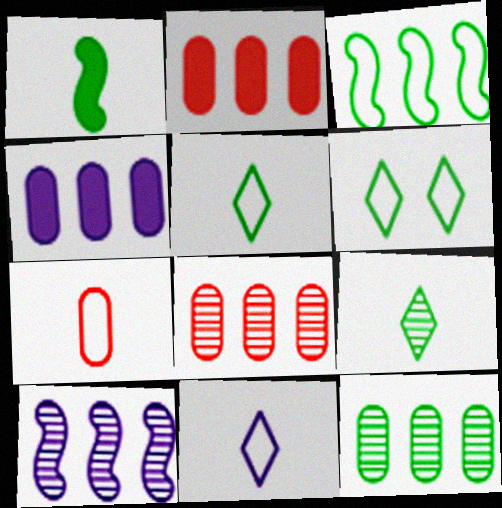[[1, 6, 12]]